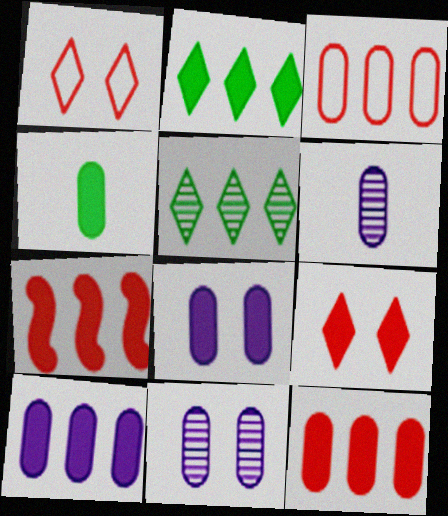[[2, 7, 10], 
[3, 4, 11], 
[4, 8, 12]]